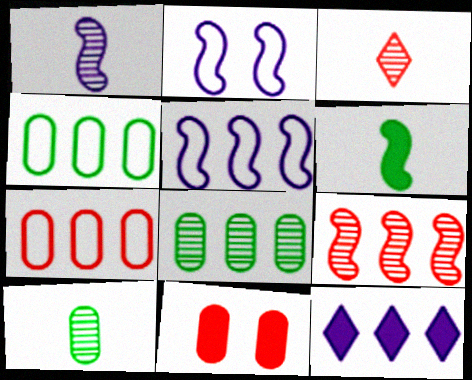[[1, 3, 10], 
[2, 6, 9], 
[4, 9, 12], 
[6, 11, 12]]